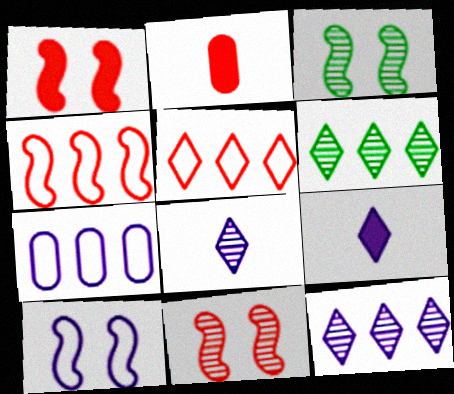[[1, 3, 10], 
[2, 5, 11], 
[2, 6, 10]]